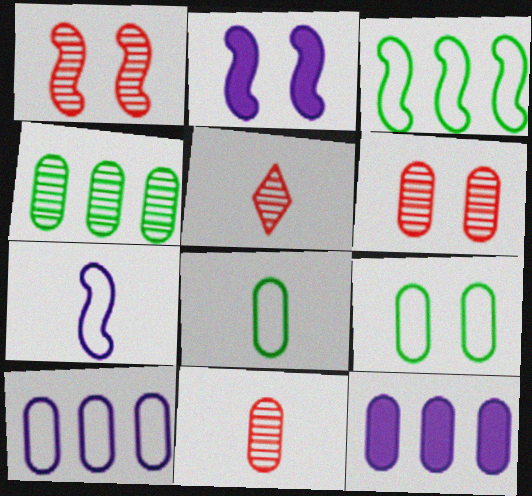[[6, 8, 12], 
[9, 11, 12]]